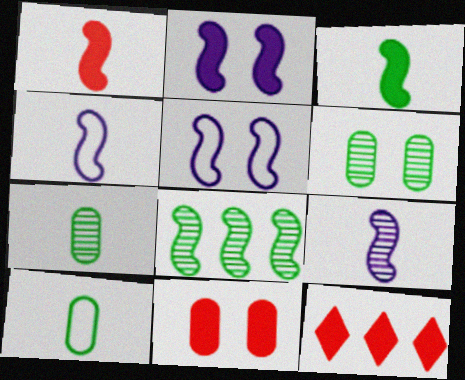[[1, 5, 8], 
[1, 11, 12], 
[4, 6, 12], 
[5, 7, 12]]